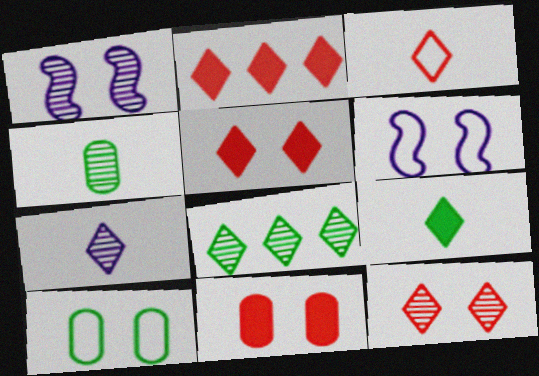[[1, 5, 10], 
[2, 3, 12], 
[2, 4, 6], 
[3, 7, 9], 
[7, 8, 12]]